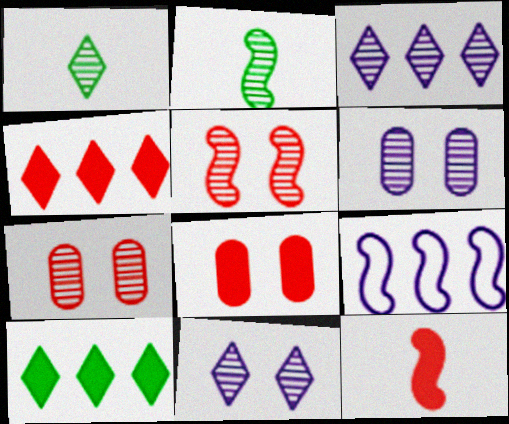[[1, 8, 9], 
[2, 3, 7], 
[4, 8, 12]]